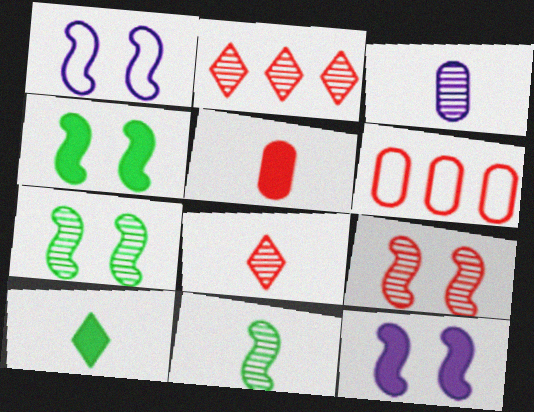[[1, 4, 9], 
[2, 3, 7], 
[3, 8, 11]]